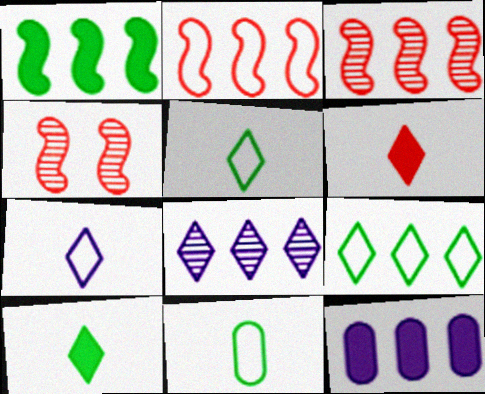[[3, 9, 12], 
[4, 5, 12]]